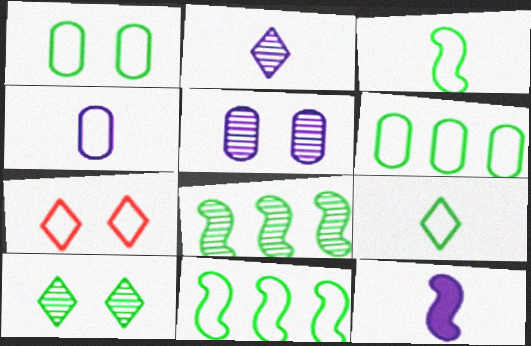[[1, 9, 11], 
[2, 4, 12], 
[4, 7, 11]]